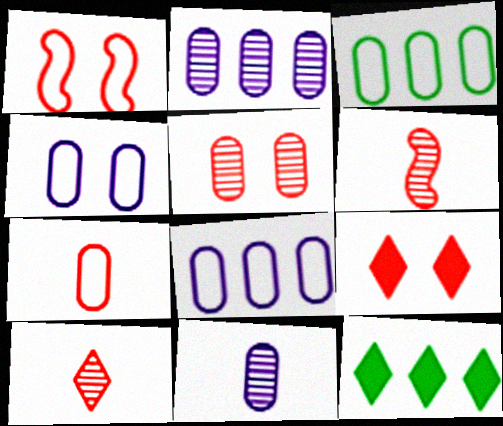[[1, 5, 9], 
[1, 11, 12], 
[3, 4, 7], 
[4, 6, 12]]